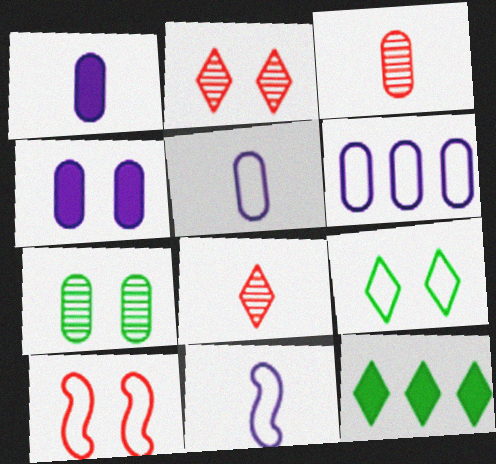[]